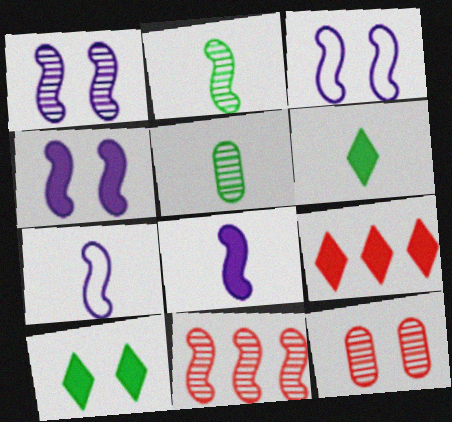[[1, 2, 11], 
[1, 3, 4], 
[3, 5, 9], 
[3, 10, 12]]